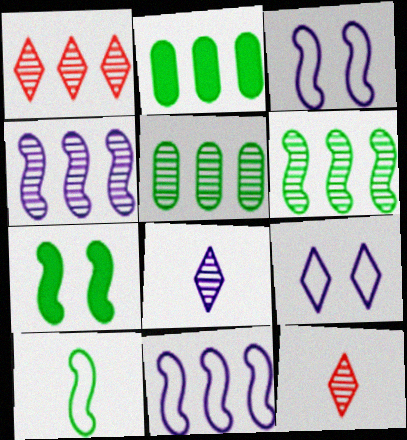[[1, 2, 11], 
[1, 4, 5], 
[2, 3, 12], 
[6, 7, 10]]